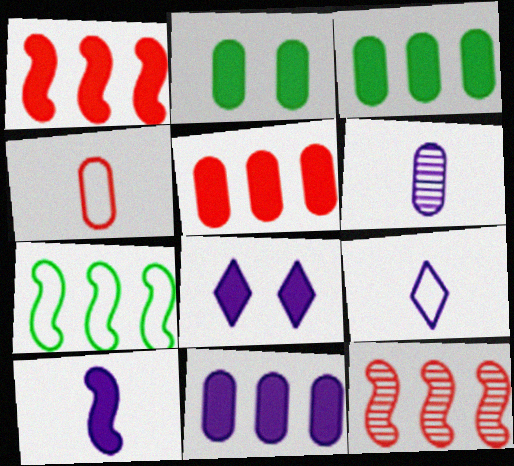[[2, 9, 12], 
[3, 5, 11], 
[6, 9, 10], 
[8, 10, 11]]